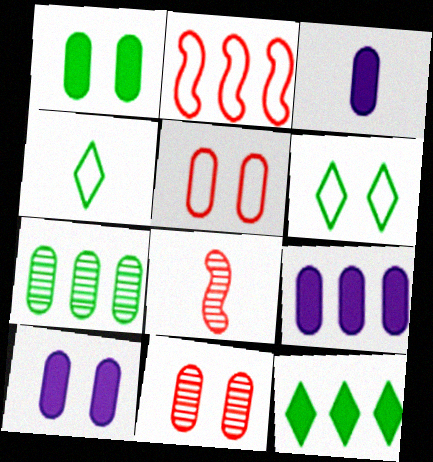[[3, 4, 8], 
[3, 5, 7], 
[3, 9, 10], 
[6, 8, 9]]